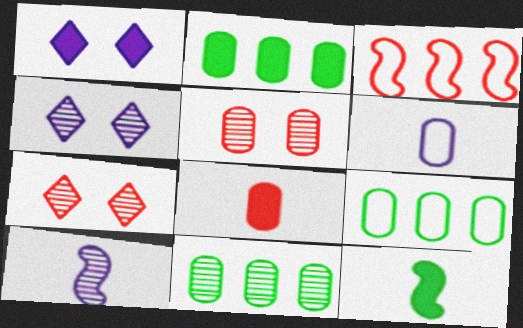[[2, 5, 6], 
[2, 9, 11], 
[3, 7, 8], 
[7, 10, 11]]